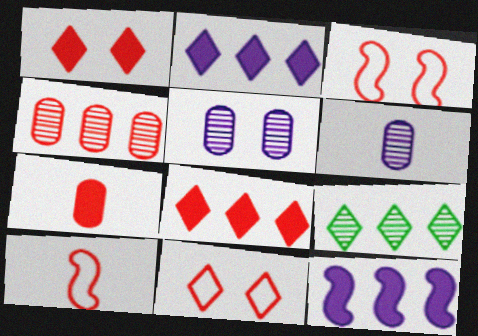[[1, 4, 10]]